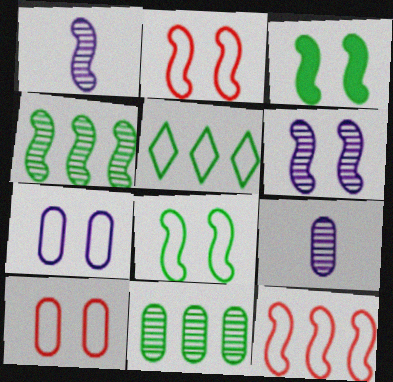[[1, 3, 12], 
[2, 3, 6]]